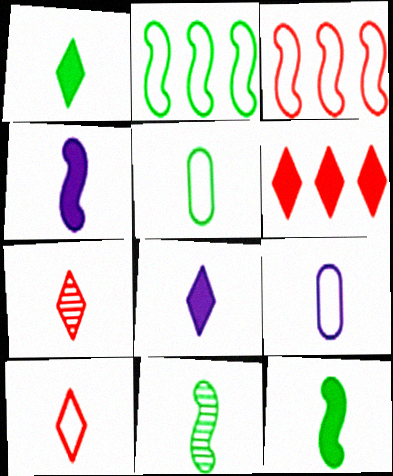[[1, 5, 11], 
[4, 5, 7], 
[7, 9, 12]]